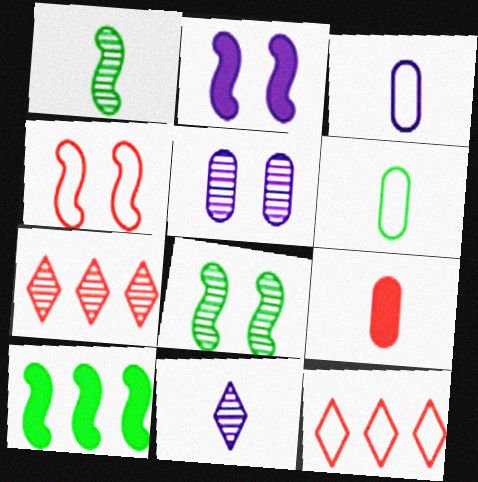[[1, 5, 7], 
[2, 4, 8], 
[2, 6, 7], 
[4, 7, 9]]